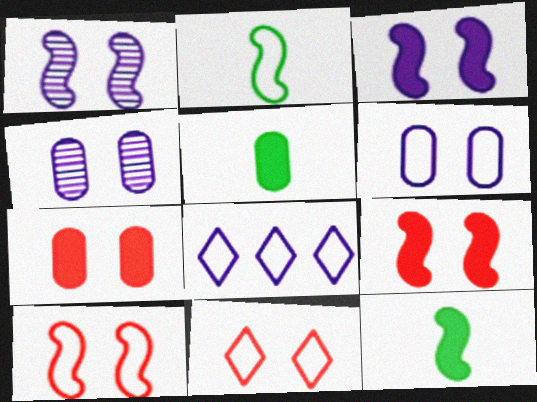[]